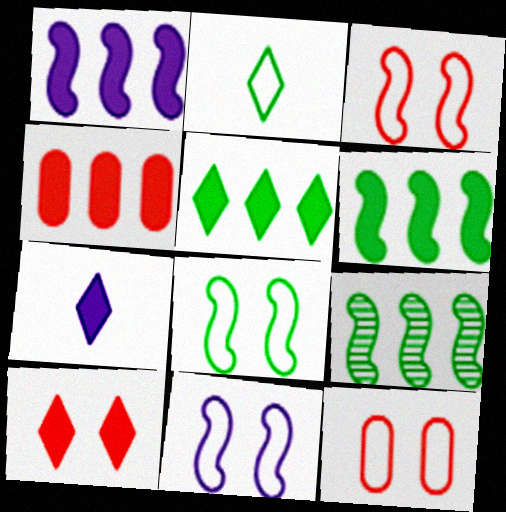[[1, 4, 5], 
[3, 8, 11], 
[5, 7, 10], 
[7, 9, 12]]